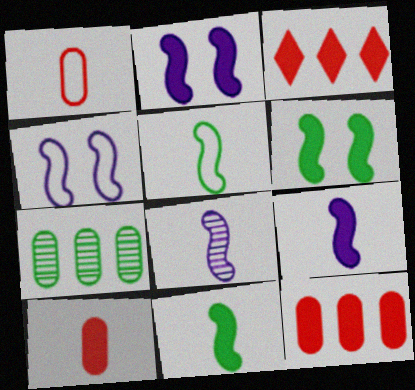[]